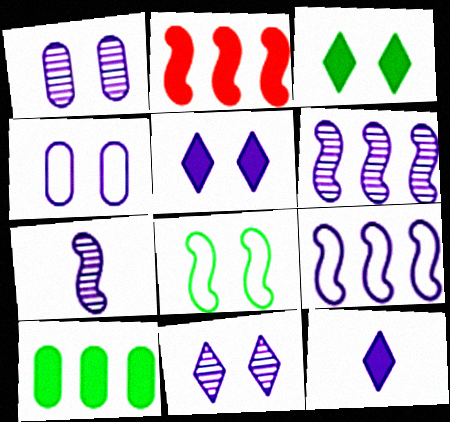[[1, 9, 12], 
[2, 7, 8], 
[4, 6, 12]]